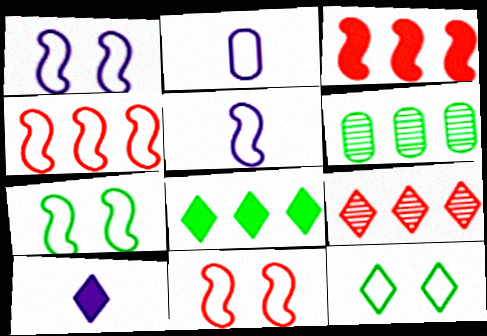[[1, 7, 11], 
[2, 4, 12], 
[4, 5, 7], 
[6, 10, 11], 
[9, 10, 12]]